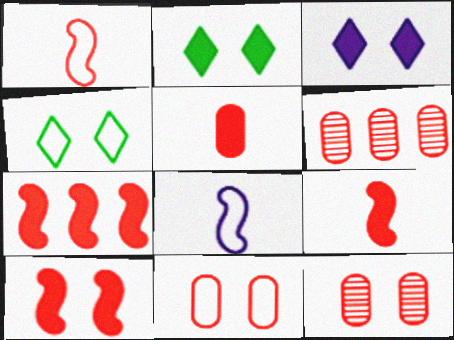[[2, 6, 8], 
[5, 6, 11], 
[7, 9, 10]]